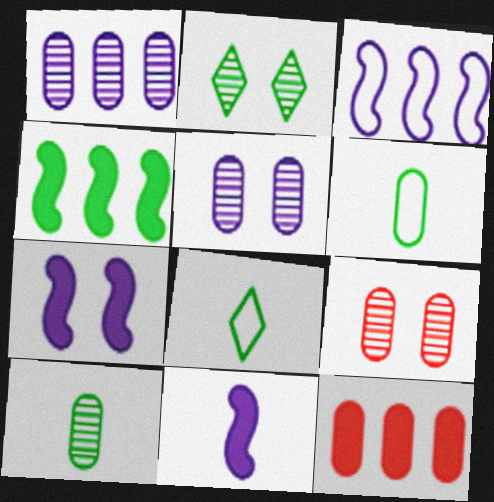[[1, 9, 10], 
[2, 4, 6], 
[5, 6, 12]]